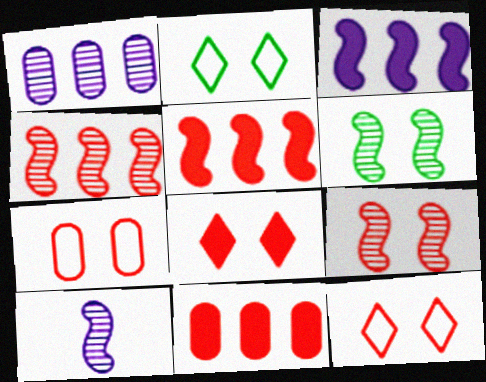[[2, 10, 11], 
[4, 6, 10], 
[7, 8, 9]]